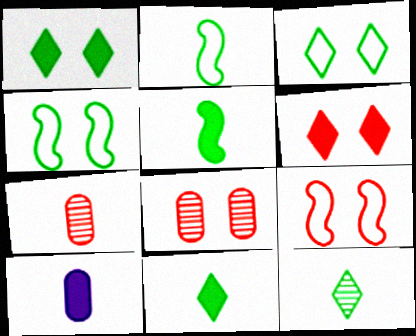[[6, 8, 9]]